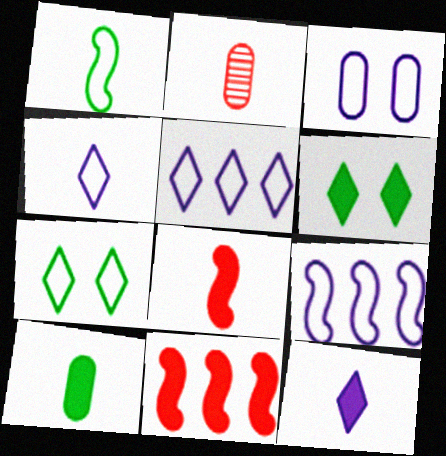[[1, 2, 12], 
[2, 6, 9], 
[3, 4, 9], 
[8, 10, 12]]